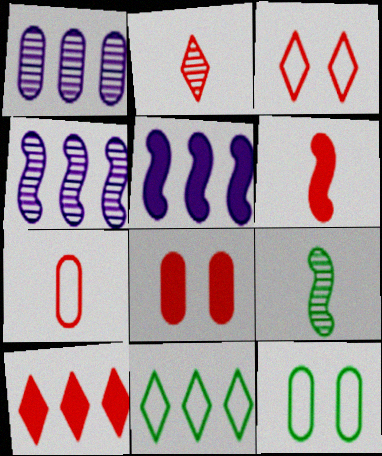[[2, 3, 10], 
[2, 5, 12], 
[2, 6, 7], 
[6, 8, 10]]